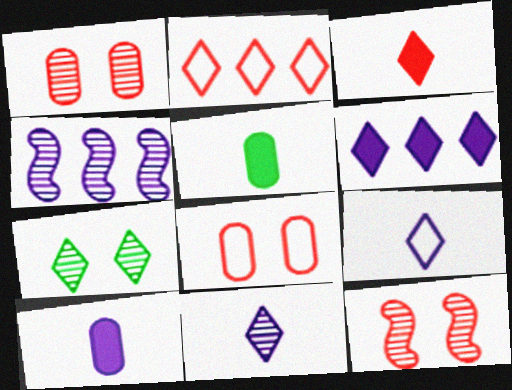[]